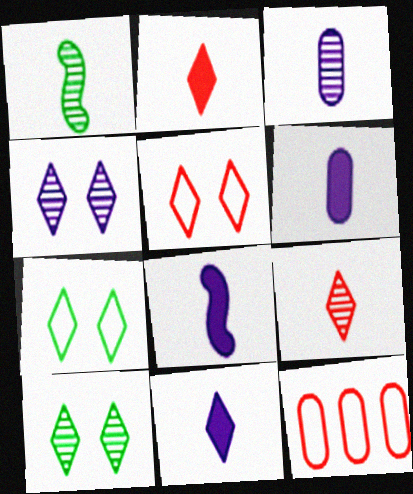[[1, 3, 9], 
[6, 8, 11], 
[8, 10, 12]]